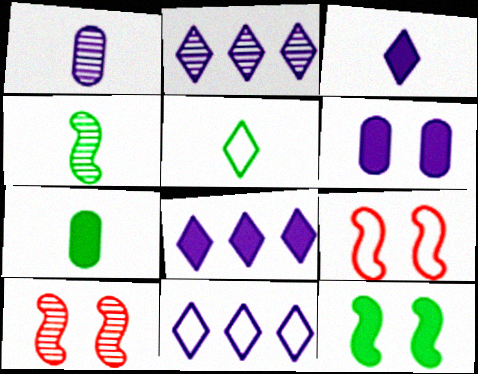[[2, 7, 9], 
[2, 8, 11], 
[4, 5, 7], 
[7, 10, 11]]